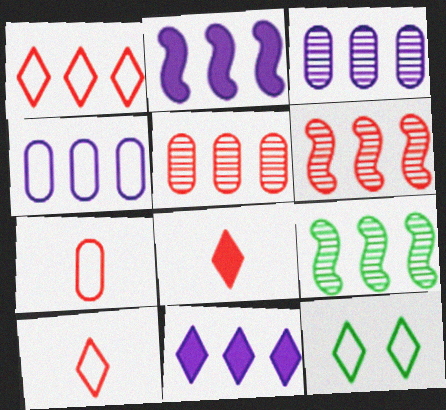[]